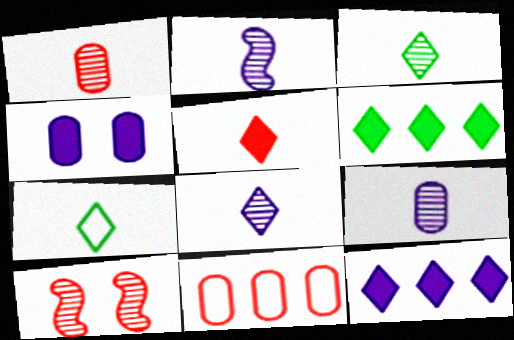[[1, 2, 3], 
[2, 8, 9], 
[5, 7, 8], 
[5, 10, 11]]